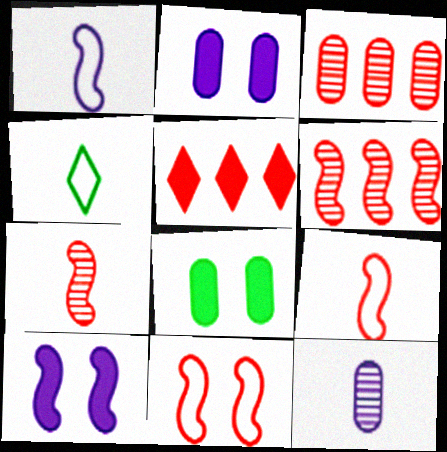[[2, 4, 6], 
[3, 4, 10]]